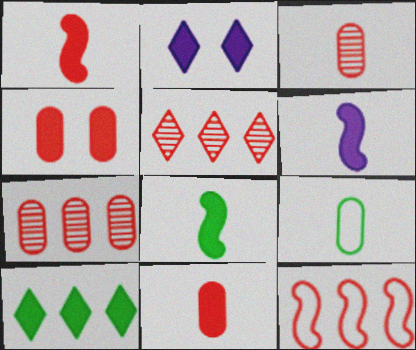[[1, 6, 8], 
[4, 6, 10]]